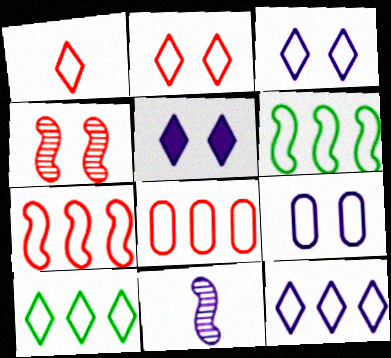[[1, 3, 10], 
[1, 6, 9], 
[6, 8, 12]]